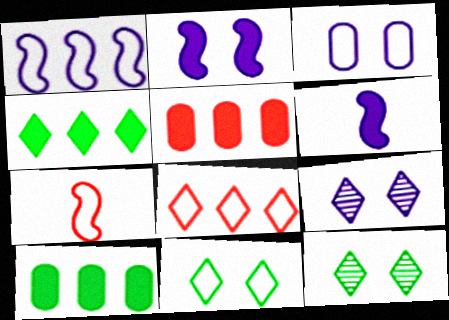[[2, 3, 9], 
[7, 9, 10]]